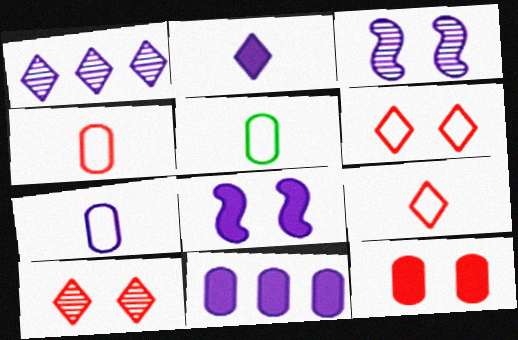[[1, 7, 8], 
[2, 8, 11], 
[4, 5, 7]]